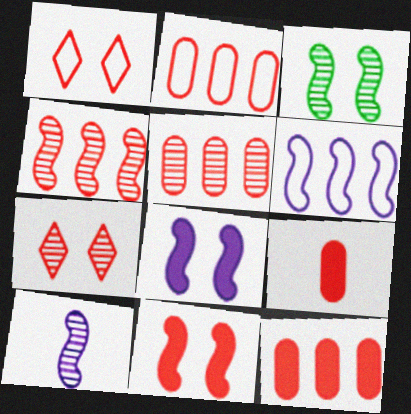[[1, 4, 9], 
[2, 5, 12], 
[3, 4, 10], 
[6, 8, 10]]